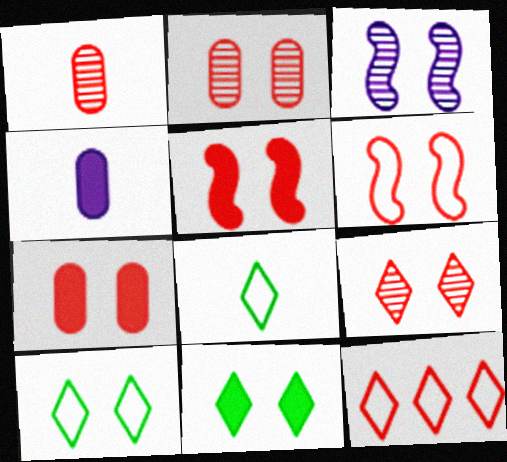[[1, 5, 12], 
[3, 7, 10], 
[6, 7, 9]]